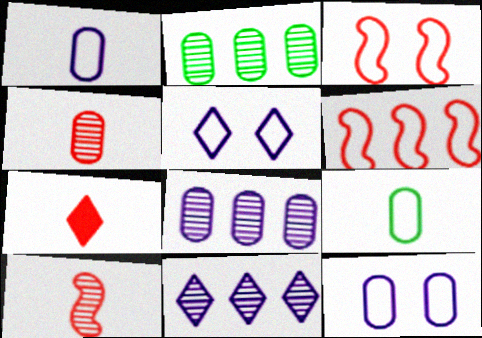[[5, 6, 9]]